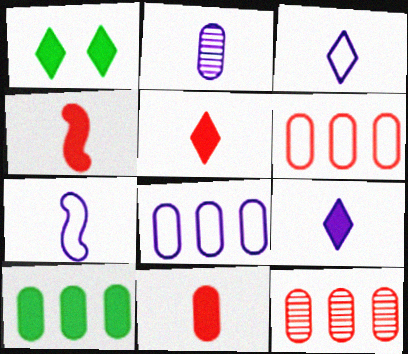[[1, 7, 12], 
[2, 7, 9], 
[4, 5, 11], 
[8, 10, 12]]